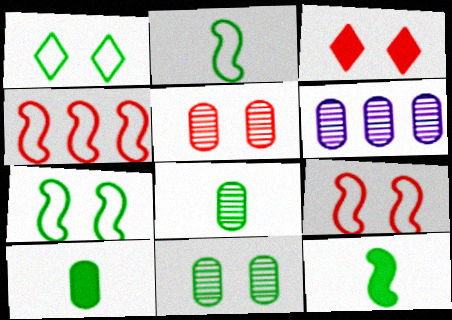[[2, 3, 6], 
[3, 5, 9], 
[5, 6, 8]]